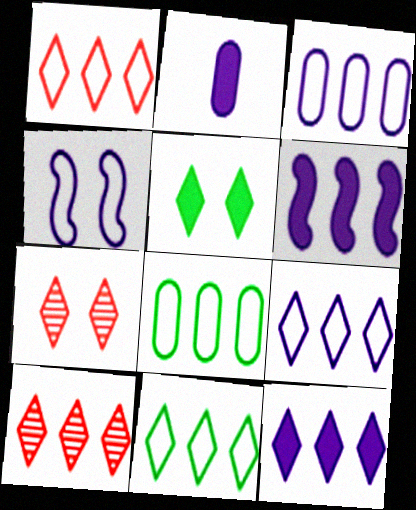[[1, 9, 11], 
[6, 8, 10], 
[10, 11, 12]]